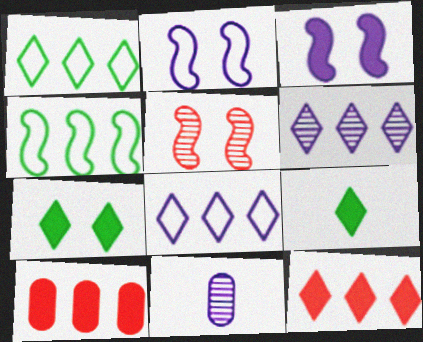[[1, 6, 12], 
[3, 8, 11], 
[3, 9, 10], 
[4, 6, 10]]